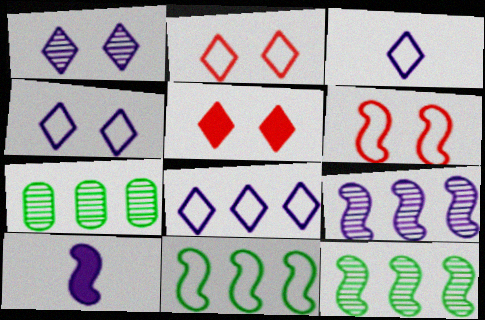[[2, 7, 10], 
[3, 4, 8], 
[6, 10, 12]]